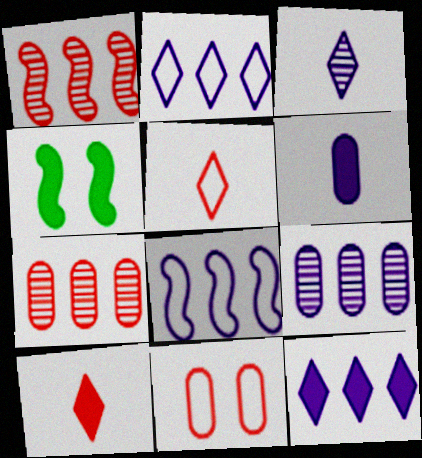[[1, 10, 11], 
[4, 5, 9], 
[8, 9, 12]]